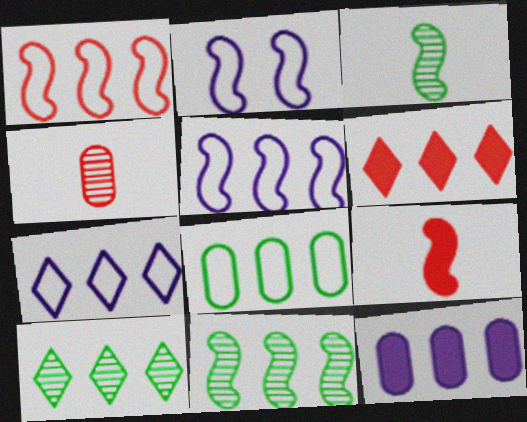[[1, 7, 8], 
[1, 10, 12], 
[2, 9, 11], 
[6, 7, 10]]